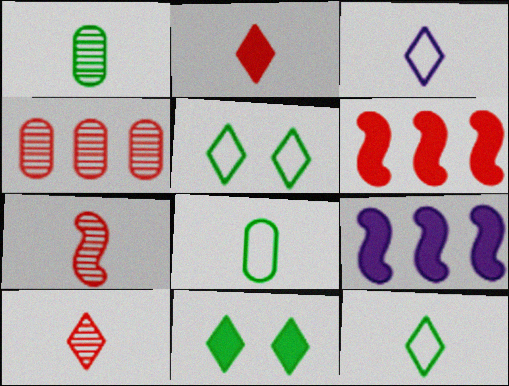[]